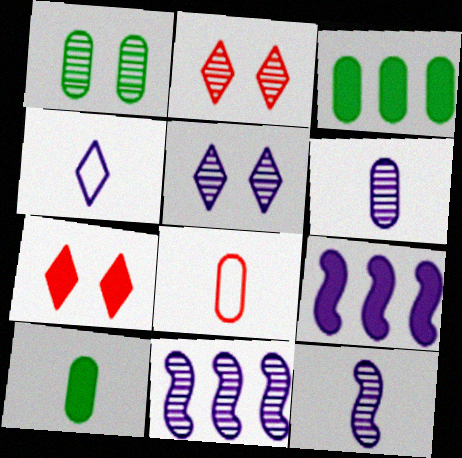[[5, 6, 11], 
[6, 8, 10], 
[7, 9, 10]]